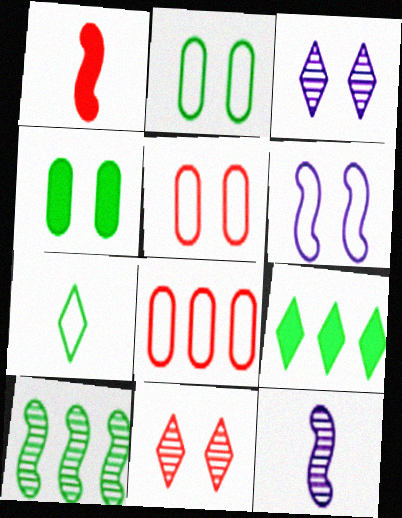[[1, 6, 10], 
[1, 8, 11], 
[4, 6, 11], 
[4, 7, 10], 
[5, 9, 12], 
[6, 7, 8]]